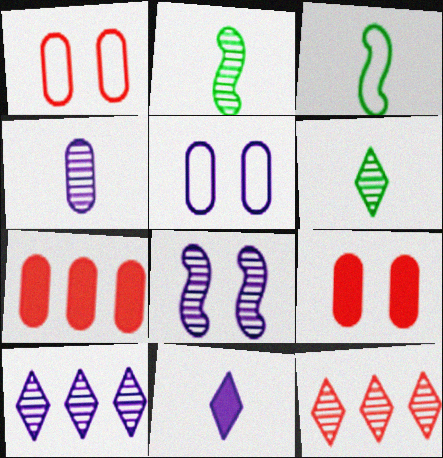[[3, 9, 10], 
[4, 8, 10]]